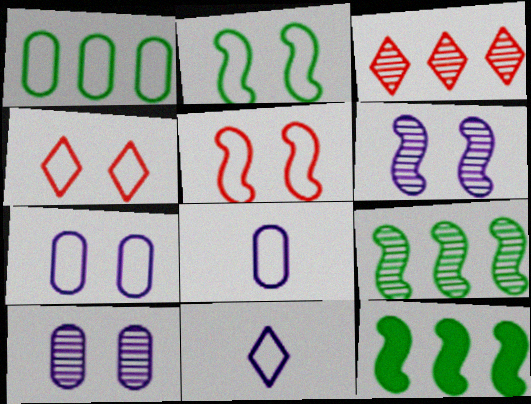[[1, 5, 11], 
[2, 4, 7]]